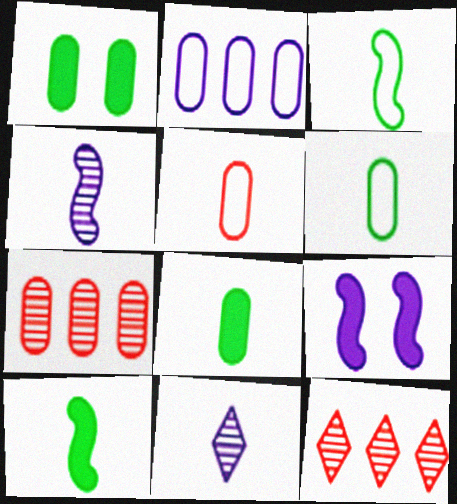[[2, 9, 11], 
[5, 10, 11], 
[6, 9, 12]]